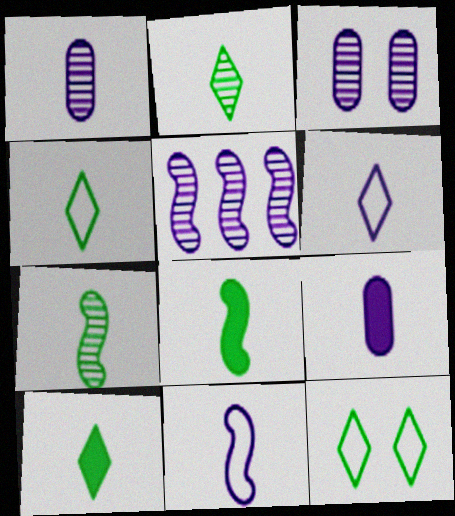[[2, 4, 10]]